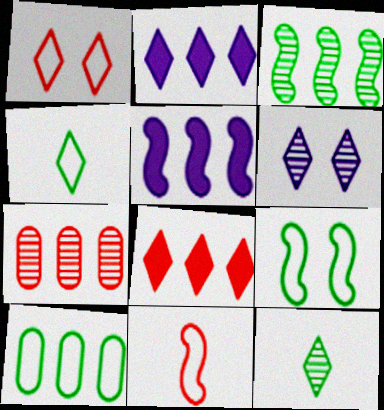[[1, 2, 12], 
[4, 6, 8], 
[4, 9, 10]]